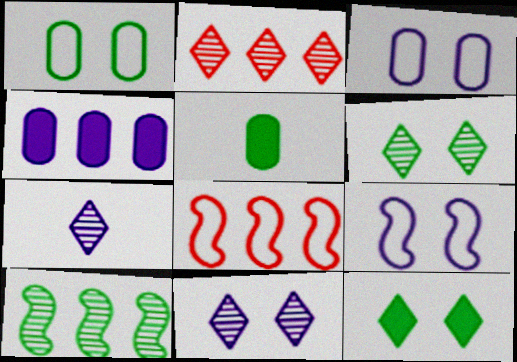[[2, 5, 9], 
[2, 6, 7], 
[4, 7, 9], 
[5, 8, 11]]